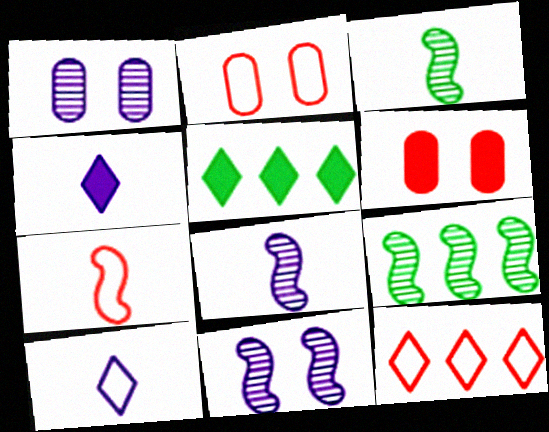[[1, 5, 7], 
[2, 4, 9], 
[2, 5, 8], 
[2, 7, 12], 
[6, 9, 10]]